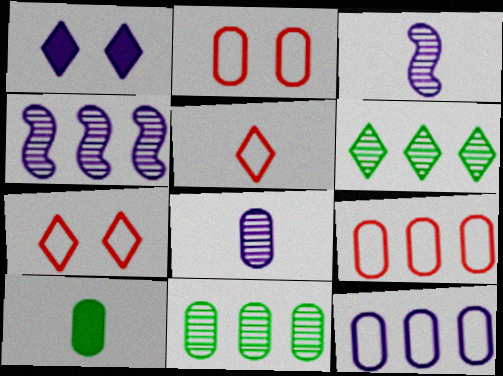[[1, 3, 12], 
[1, 5, 6], 
[3, 5, 10], 
[4, 7, 10]]